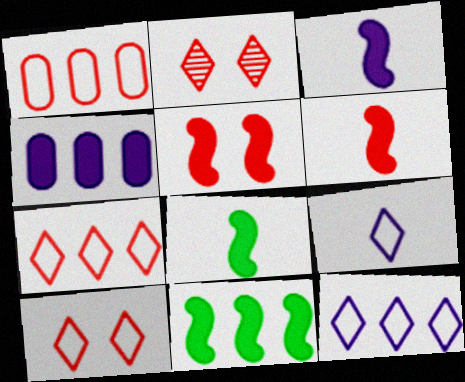[[1, 2, 6], 
[3, 5, 11], 
[3, 6, 8]]